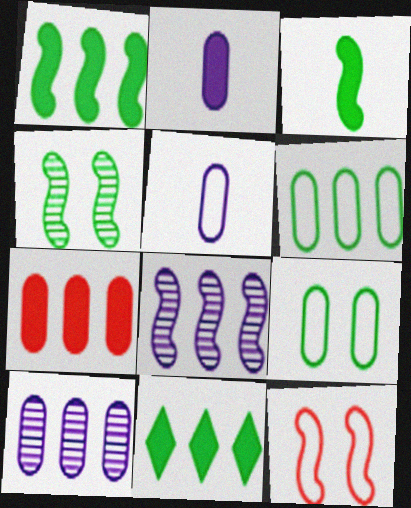[[3, 8, 12], 
[6, 7, 10]]